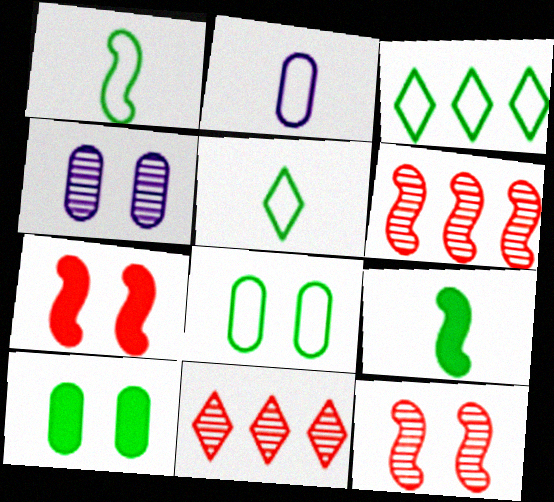[[1, 3, 8]]